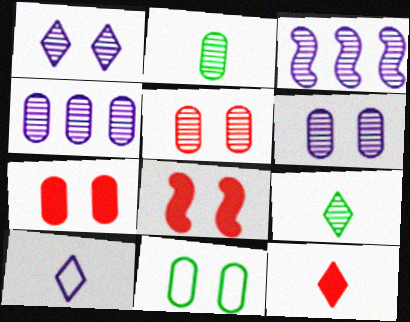[[1, 8, 11], 
[2, 4, 5], 
[3, 5, 9], 
[3, 11, 12], 
[6, 7, 11], 
[9, 10, 12]]